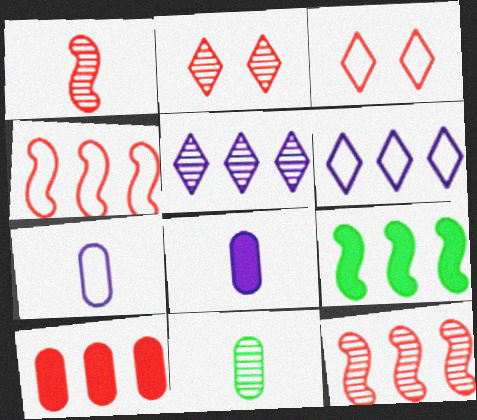[[1, 3, 10], 
[2, 7, 9]]